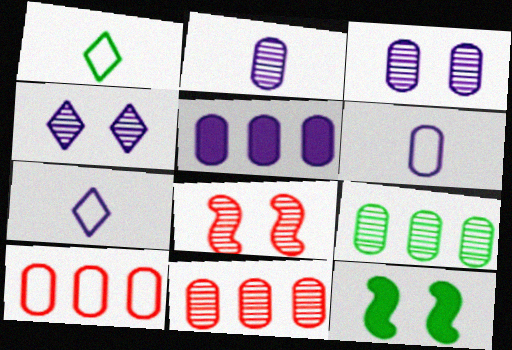[[1, 5, 8], 
[1, 9, 12], 
[3, 5, 6], 
[5, 9, 10], 
[7, 11, 12]]